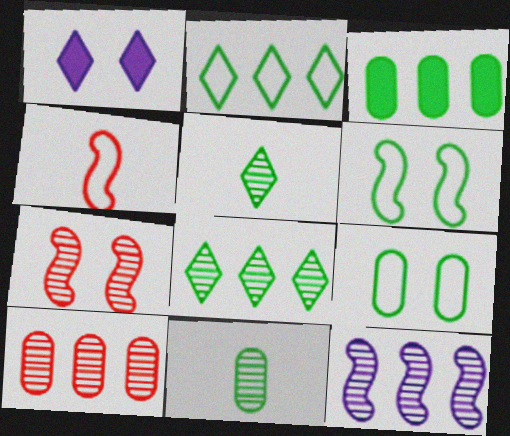[[1, 7, 9], 
[3, 5, 6], 
[3, 9, 11], 
[8, 10, 12]]